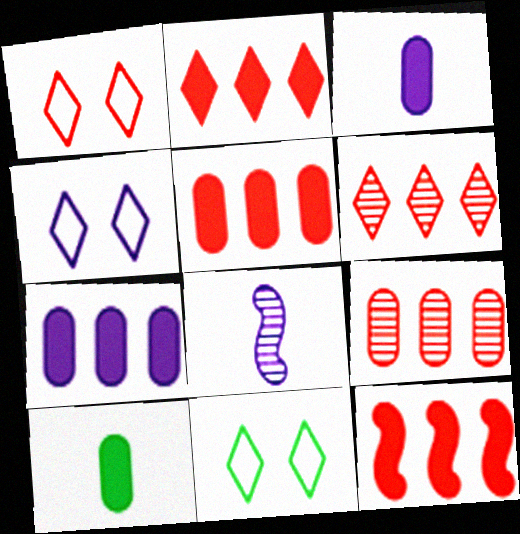[[1, 4, 11], 
[2, 5, 12], 
[4, 7, 8], 
[5, 8, 11]]